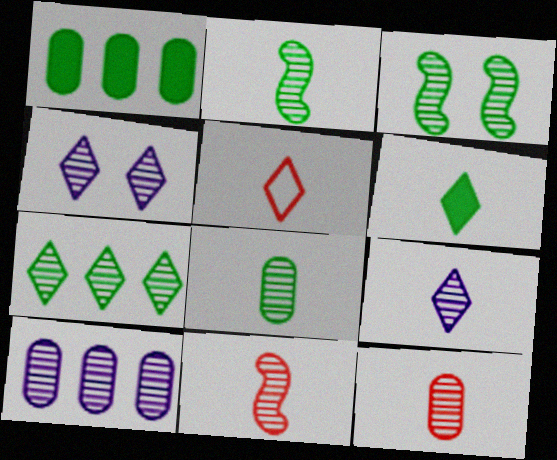[[2, 9, 12], 
[3, 7, 8], 
[5, 6, 9], 
[8, 9, 11]]